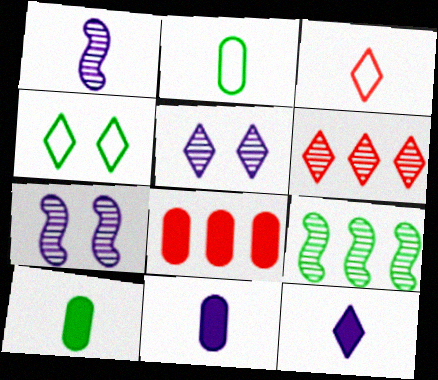[[1, 3, 10], 
[1, 4, 8], 
[4, 6, 12], 
[4, 9, 10]]